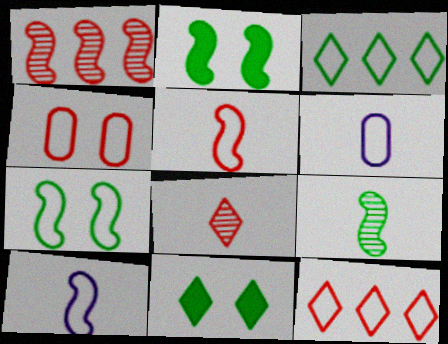[[1, 2, 10], 
[1, 6, 11], 
[3, 4, 10], 
[4, 5, 12], 
[6, 7, 12]]